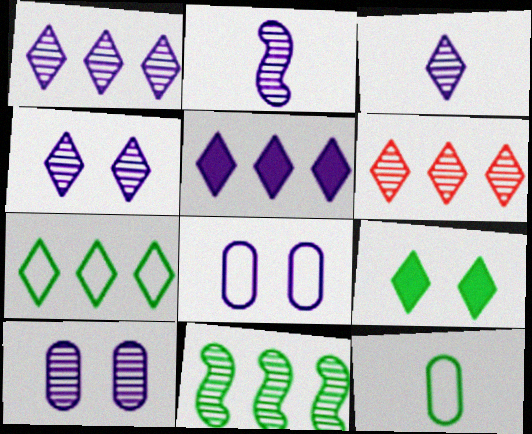[[1, 2, 10], 
[1, 3, 4], 
[2, 5, 8], 
[5, 6, 7], 
[9, 11, 12]]